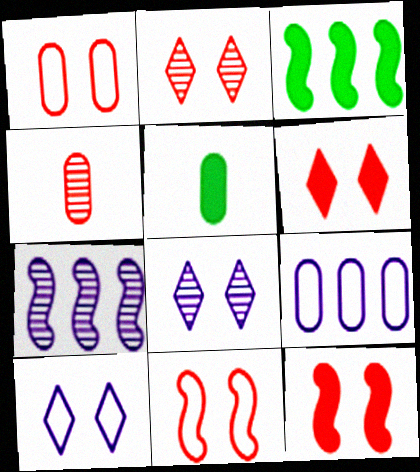[[1, 2, 12], 
[3, 4, 10]]